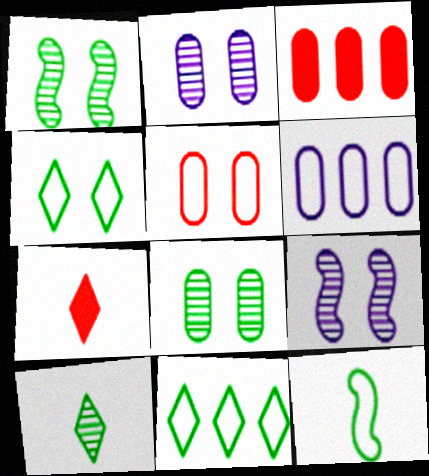[[1, 6, 7]]